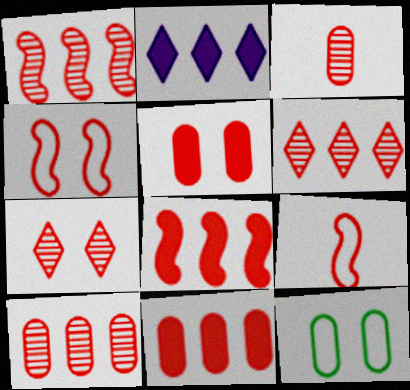[[1, 3, 7], 
[1, 6, 10], 
[4, 5, 7], 
[5, 6, 9], 
[7, 9, 11]]